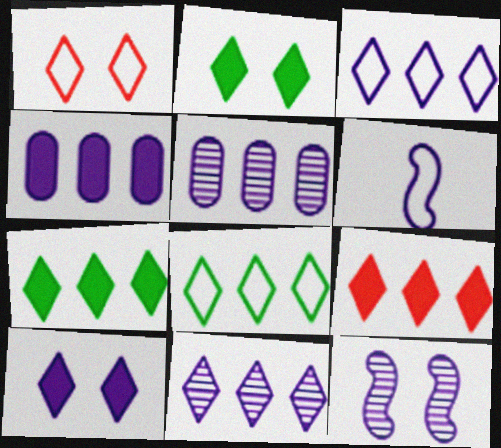[[5, 6, 10], 
[8, 9, 11]]